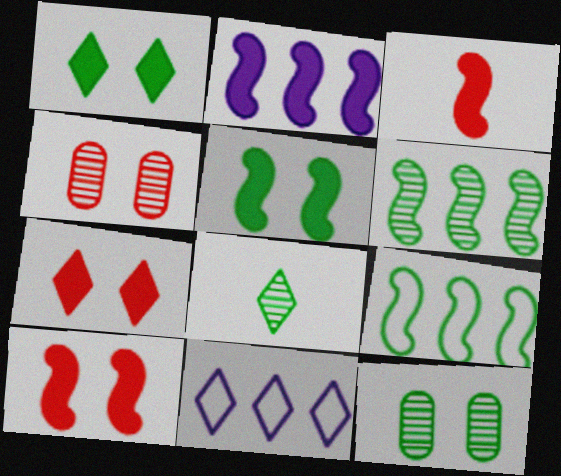[[2, 3, 5], 
[3, 11, 12], 
[6, 8, 12], 
[7, 8, 11]]